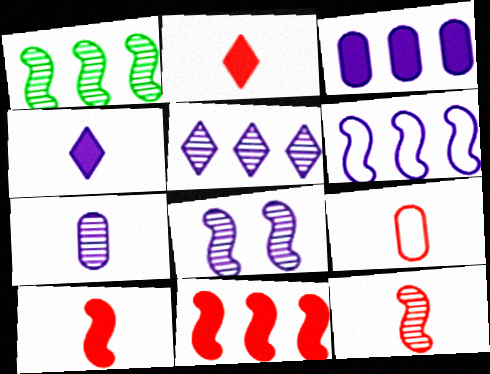[[1, 6, 11], 
[1, 8, 12], 
[2, 9, 12], 
[3, 5, 6], 
[5, 7, 8]]